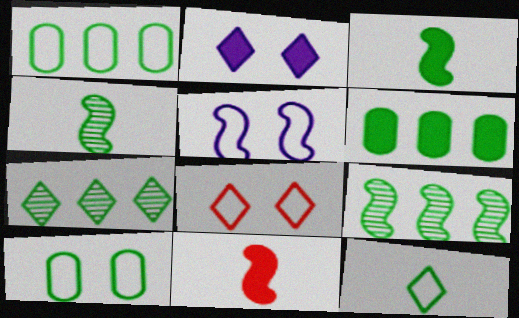[[2, 6, 11], 
[3, 7, 10], 
[5, 8, 10], 
[5, 9, 11]]